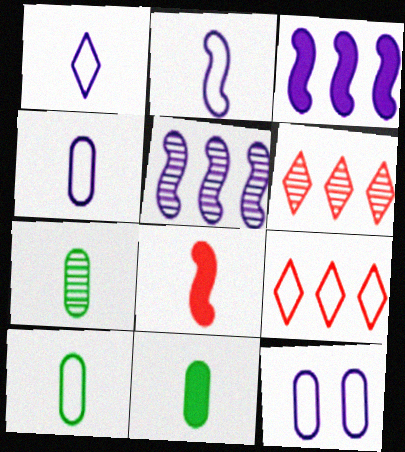[[1, 2, 4], 
[1, 7, 8], 
[7, 10, 11]]